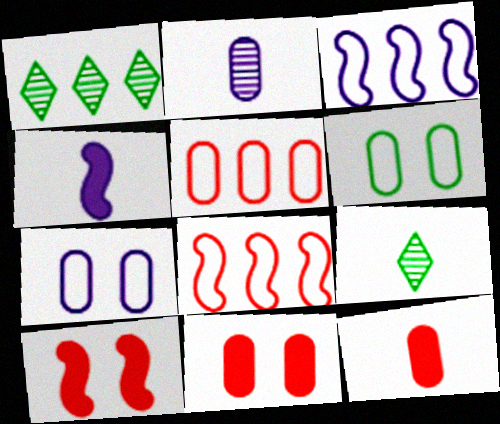[[3, 9, 11]]